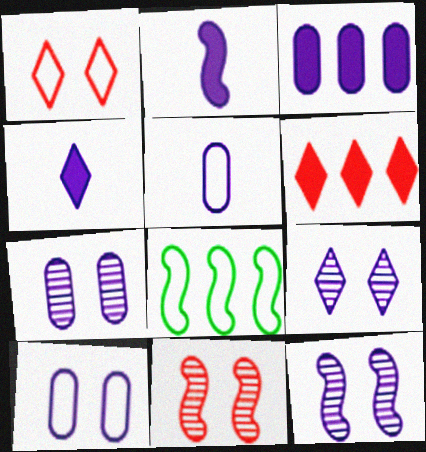[[1, 5, 8], 
[2, 8, 11], 
[3, 5, 7], 
[7, 9, 12]]